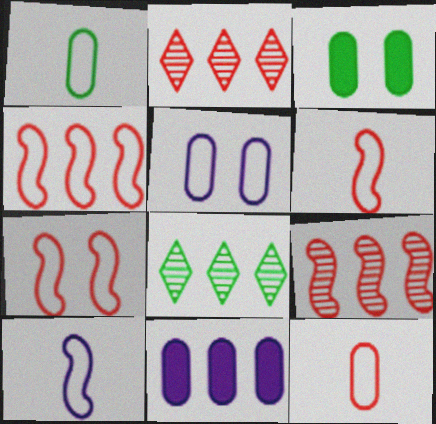[[2, 3, 10], 
[4, 6, 7], 
[4, 8, 11]]